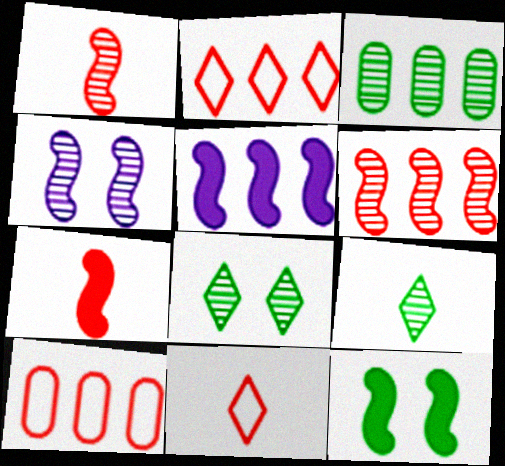[[2, 3, 5], 
[5, 7, 12]]